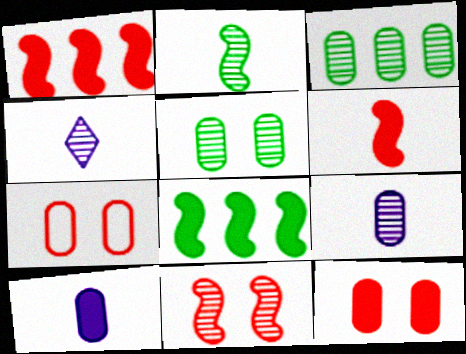[[3, 4, 11], 
[3, 7, 10], 
[4, 7, 8]]